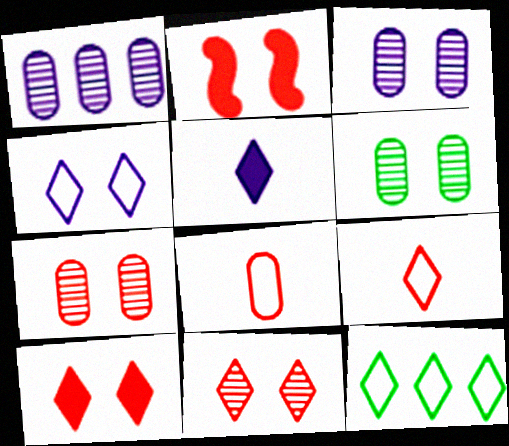[[2, 4, 6], 
[3, 6, 7], 
[4, 9, 12], 
[5, 11, 12]]